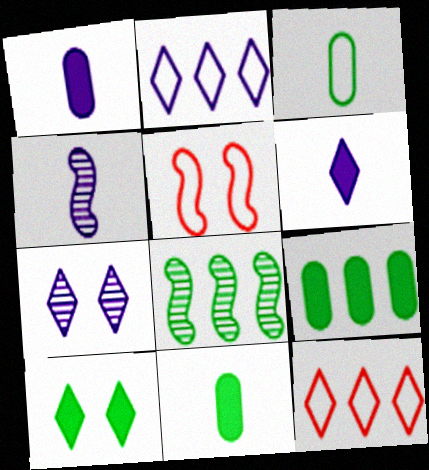[[2, 3, 5], 
[2, 6, 7], 
[3, 8, 10]]